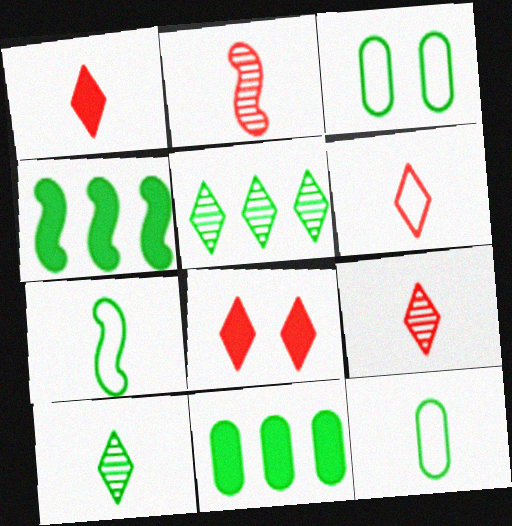[[1, 6, 9], 
[3, 4, 10]]